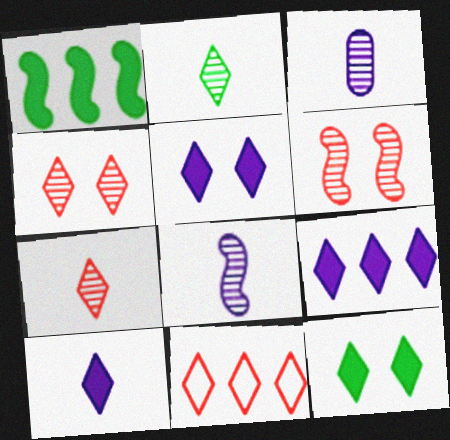[[2, 5, 11], 
[5, 9, 10]]